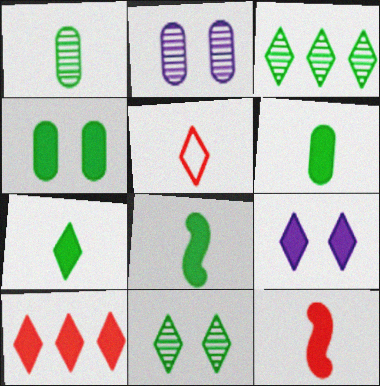[[3, 5, 9], 
[6, 7, 8], 
[7, 9, 10]]